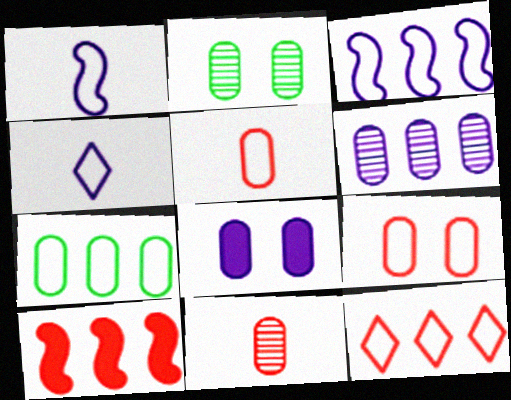[[2, 4, 10], 
[2, 6, 11], 
[2, 8, 9], 
[3, 7, 12], 
[7, 8, 11]]